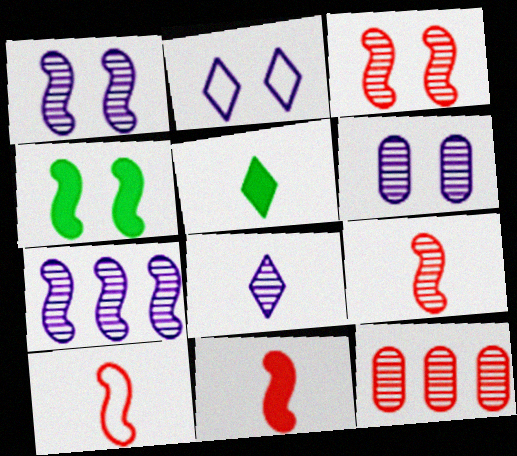[[4, 7, 10], 
[6, 7, 8], 
[9, 10, 11]]